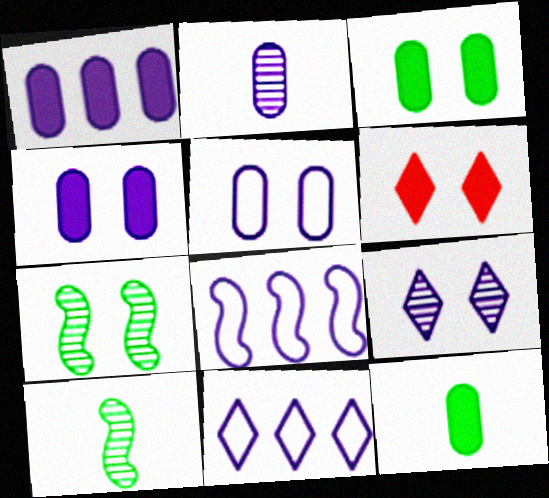[[1, 2, 5], 
[5, 6, 7]]